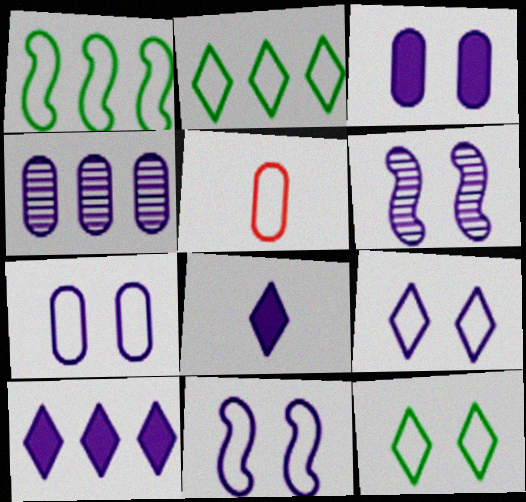[[1, 5, 9], 
[2, 5, 11], 
[3, 6, 9], 
[4, 8, 11], 
[7, 9, 11]]